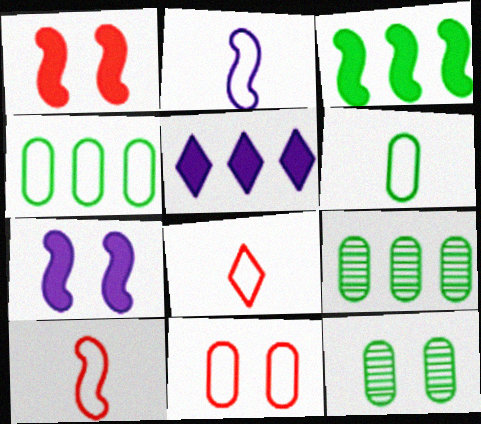[[2, 6, 8], 
[5, 10, 12], 
[7, 8, 9]]